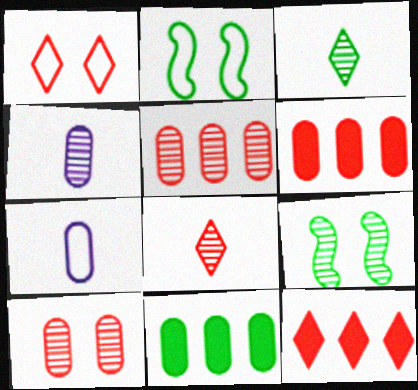[[1, 8, 12], 
[2, 3, 11], 
[2, 4, 12], 
[7, 9, 12], 
[7, 10, 11]]